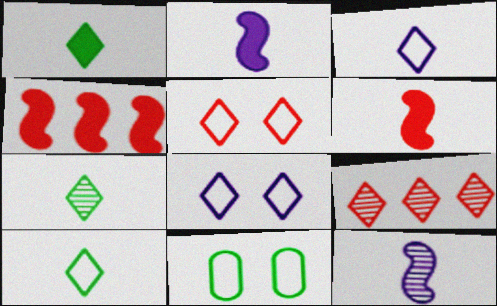[[1, 7, 10], 
[1, 8, 9], 
[2, 9, 11]]